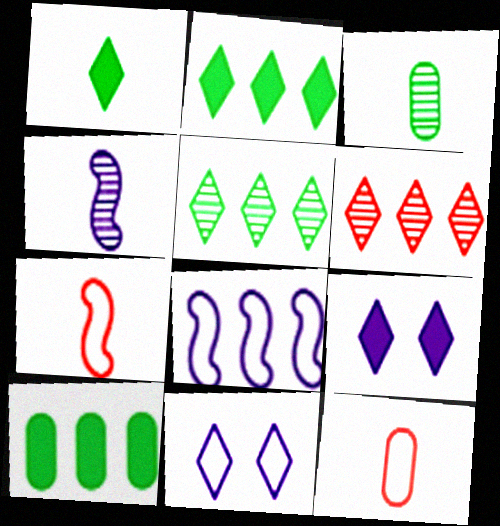[[1, 4, 12], 
[1, 6, 11], 
[6, 8, 10]]